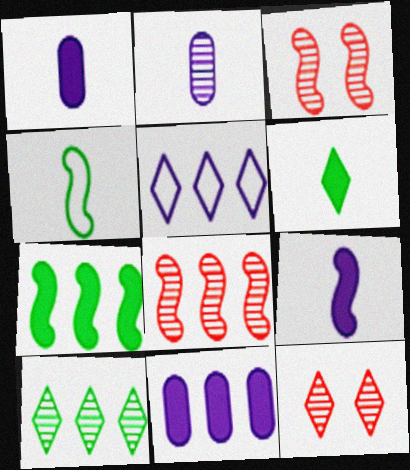[[2, 3, 10], 
[4, 11, 12], 
[5, 6, 12]]